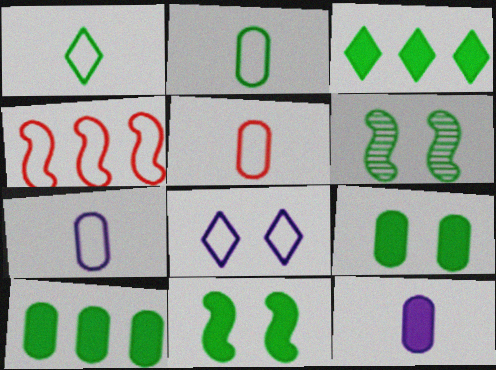[[1, 6, 10], 
[2, 3, 6], 
[2, 4, 8], 
[2, 5, 7]]